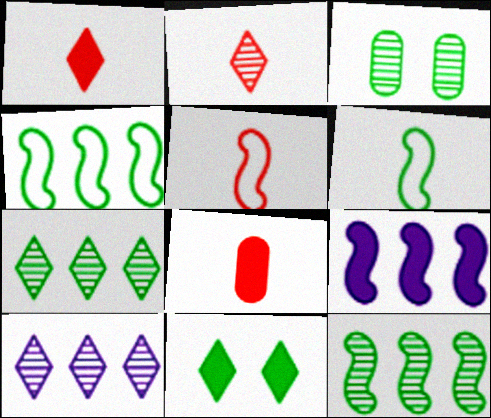[[2, 5, 8], 
[8, 9, 11]]